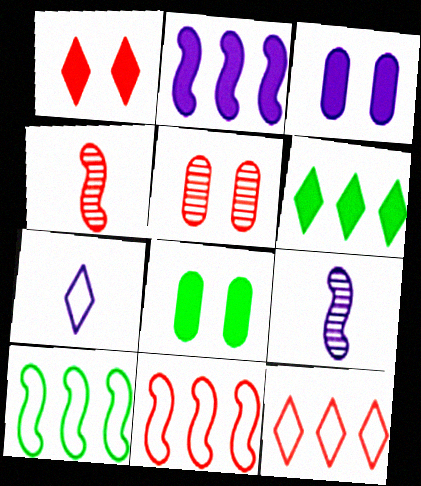[[8, 9, 12]]